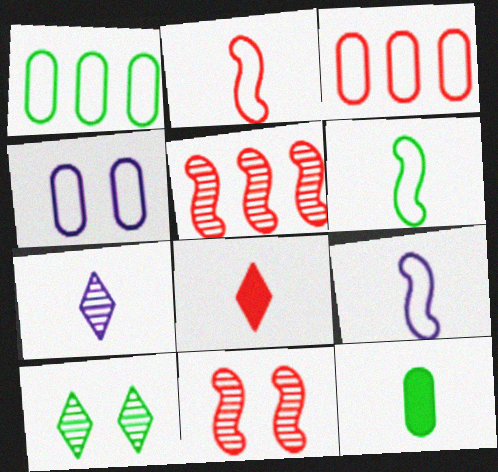[[2, 6, 9], 
[2, 7, 12], 
[3, 8, 11]]